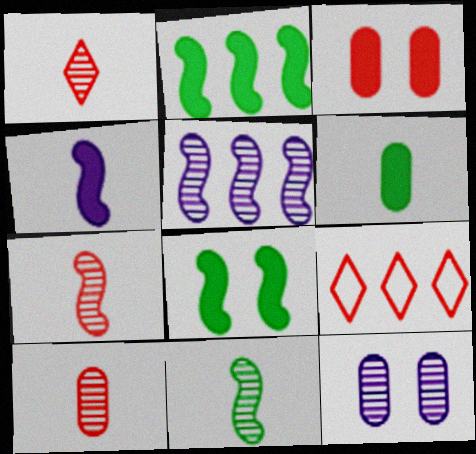[[1, 7, 10], 
[3, 7, 9]]